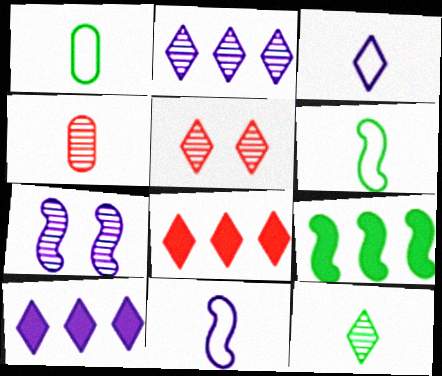[[1, 7, 8], 
[2, 5, 12]]